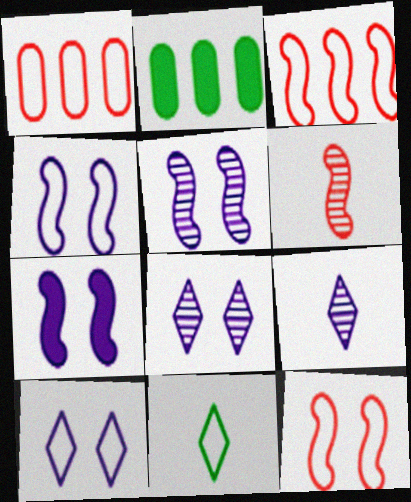[[1, 4, 11], 
[2, 6, 10], 
[2, 9, 12], 
[4, 5, 7]]